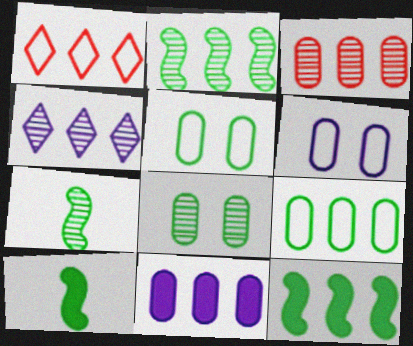[[1, 2, 11], 
[2, 3, 4], 
[3, 9, 11]]